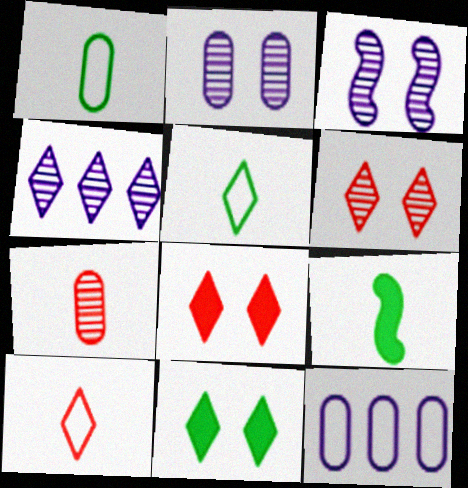[[4, 5, 8], 
[4, 10, 11], 
[6, 9, 12]]